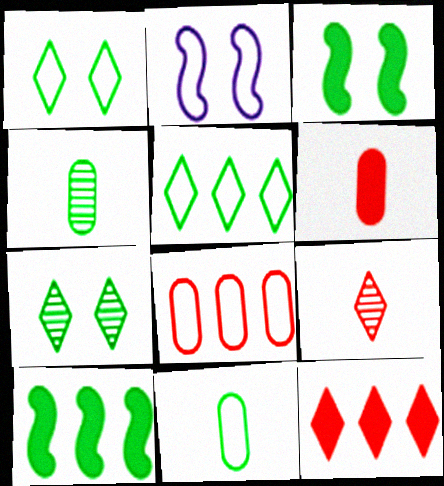[[1, 4, 10], 
[2, 4, 12], 
[3, 4, 5], 
[7, 10, 11]]